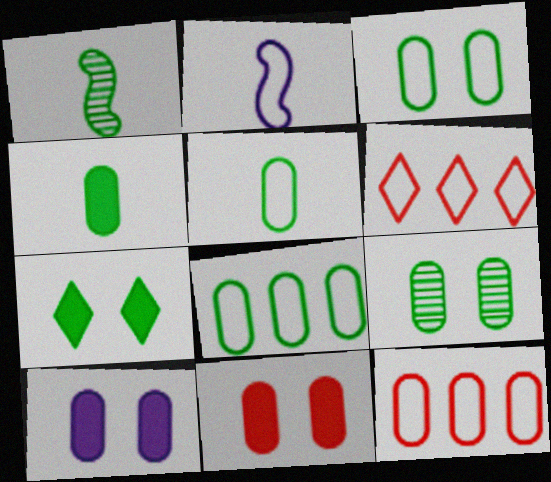[[1, 6, 10], 
[1, 7, 8], 
[2, 3, 6], 
[3, 5, 8], 
[4, 8, 9]]